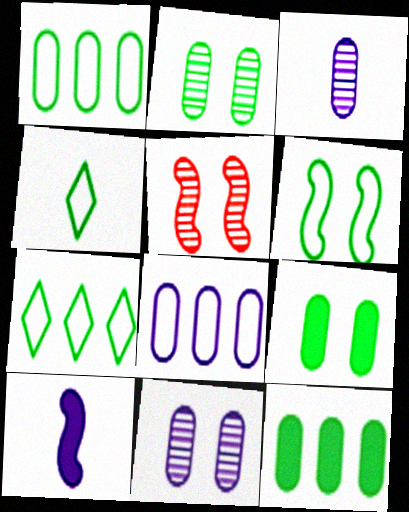[[1, 4, 6]]